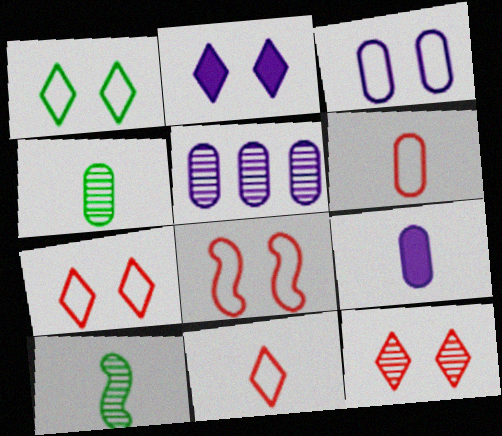[[1, 2, 12], 
[1, 3, 8], 
[3, 5, 9], 
[4, 6, 9], 
[5, 10, 12], 
[9, 10, 11]]